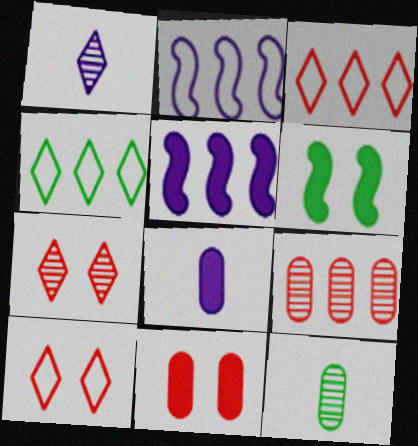[[4, 5, 9], 
[4, 6, 12], 
[5, 10, 12]]